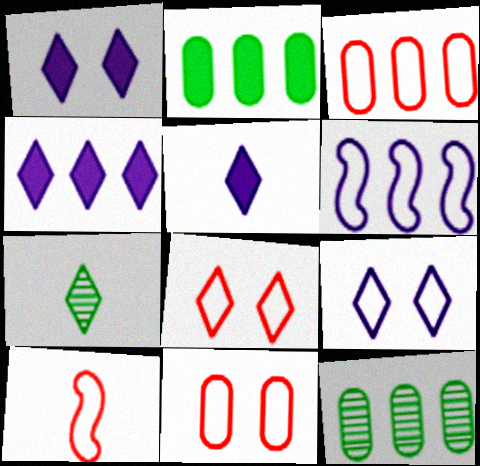[[1, 4, 5], 
[1, 10, 12], 
[3, 8, 10], 
[4, 7, 8]]